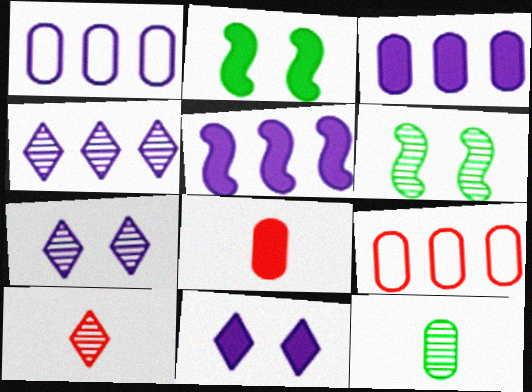[[1, 2, 10], 
[1, 4, 5]]